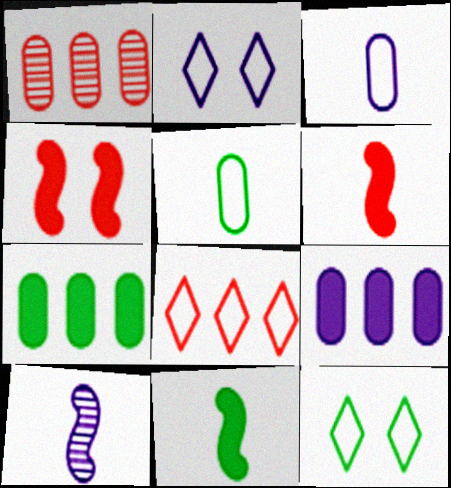[[1, 2, 11], 
[2, 9, 10]]